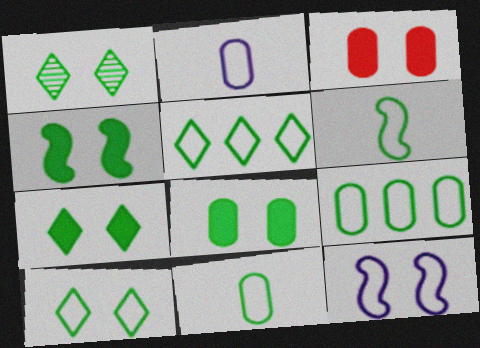[[1, 3, 12], 
[1, 7, 10], 
[4, 7, 8], 
[6, 9, 10]]